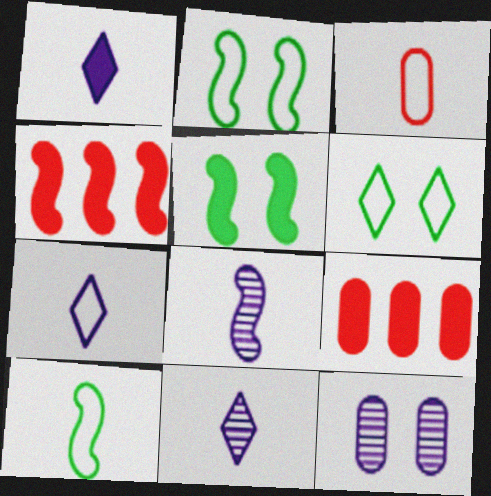[[1, 5, 9], 
[1, 7, 11], 
[2, 4, 8], 
[2, 9, 11], 
[3, 7, 10], 
[6, 8, 9]]